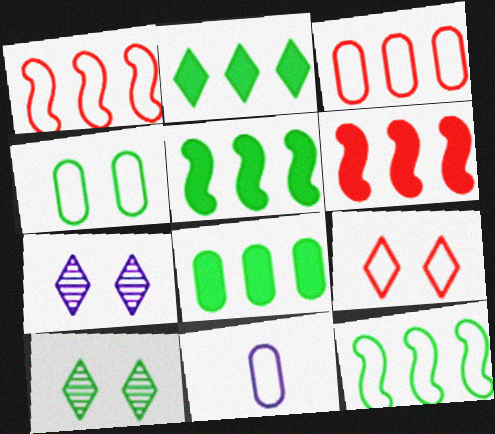[[2, 5, 8], 
[3, 4, 11], 
[6, 10, 11], 
[9, 11, 12]]